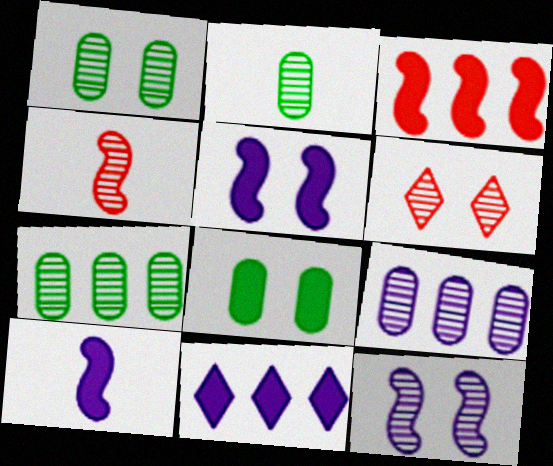[[1, 2, 7], 
[1, 6, 12]]